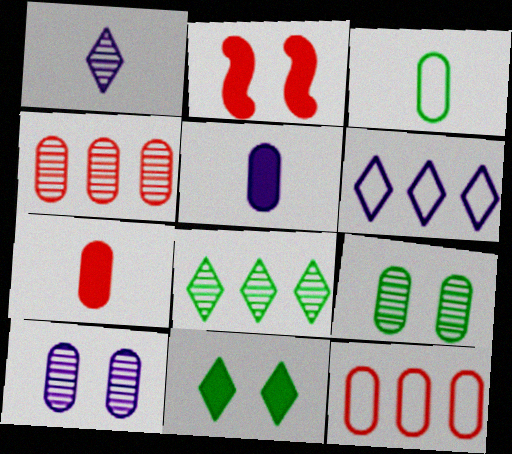[[5, 9, 12]]